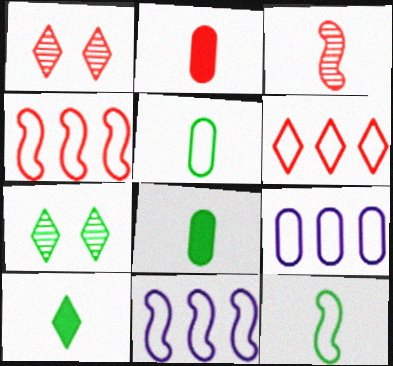[[1, 2, 4], 
[1, 8, 11], 
[2, 7, 11]]